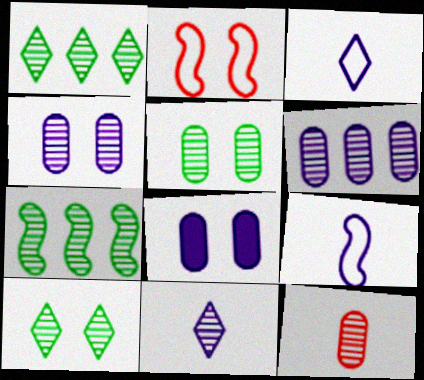[[2, 8, 10], 
[5, 6, 12]]